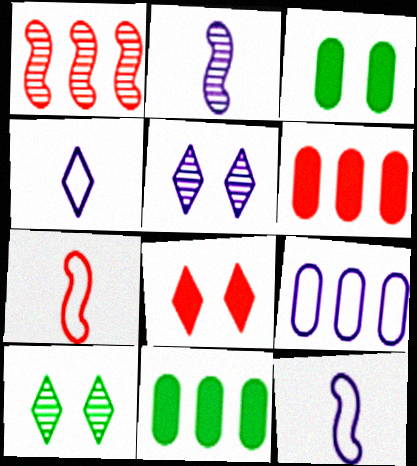[[1, 3, 4], 
[5, 7, 11], 
[6, 10, 12]]